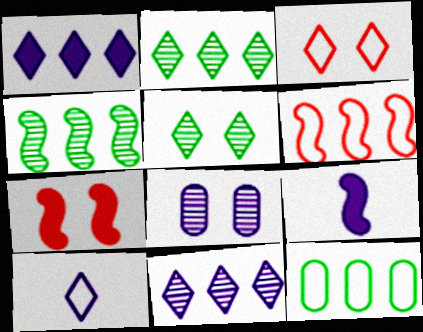[]